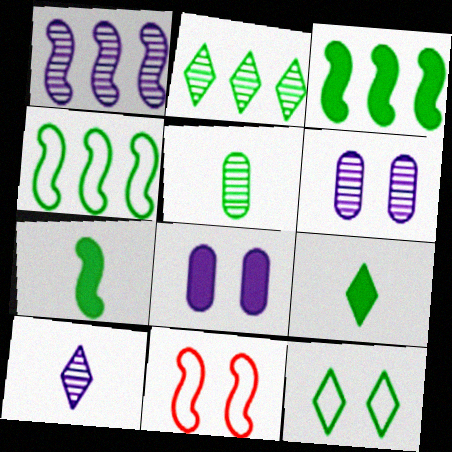[[1, 6, 10], 
[1, 7, 11], 
[2, 9, 12], 
[3, 5, 12]]